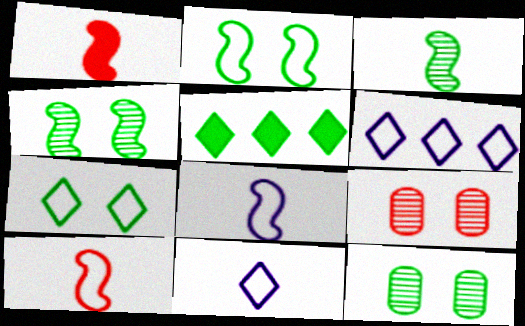[[1, 3, 8], 
[1, 6, 12], 
[5, 8, 9]]